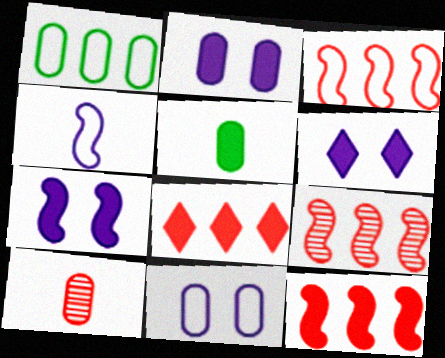[[1, 2, 10], 
[2, 6, 7], 
[3, 9, 12], 
[5, 6, 12], 
[5, 7, 8]]